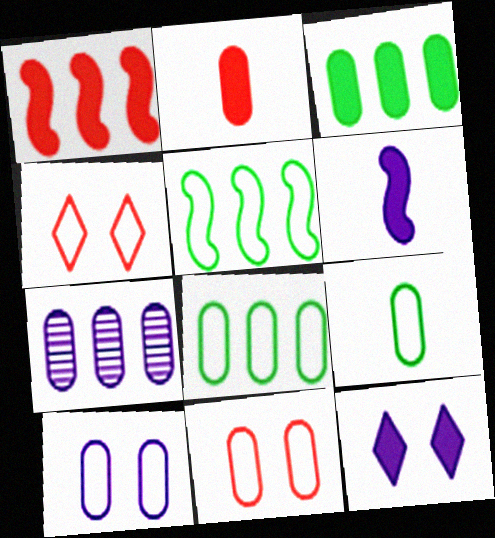[]